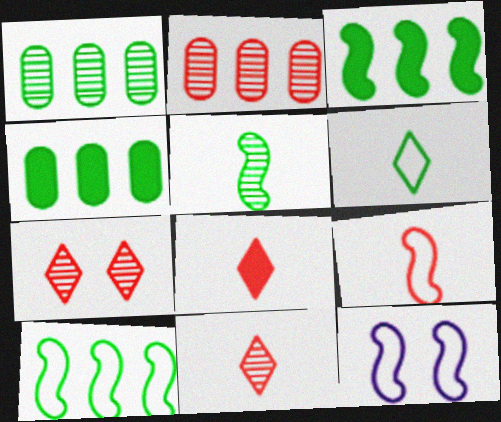[[1, 8, 12], 
[4, 11, 12], 
[9, 10, 12]]